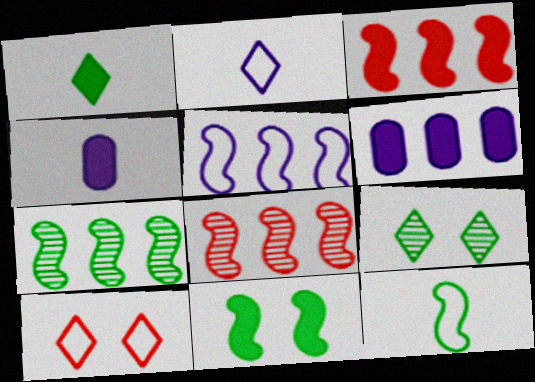[[3, 5, 7], 
[4, 7, 10], 
[7, 11, 12]]